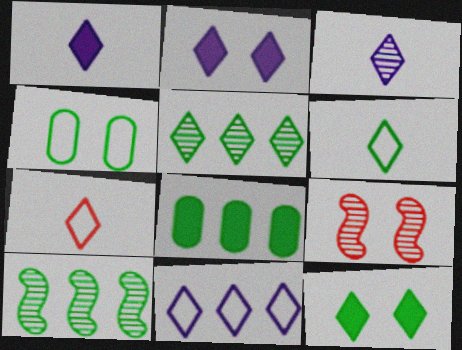[[2, 3, 11], 
[2, 4, 9], 
[2, 5, 7], 
[5, 6, 12]]